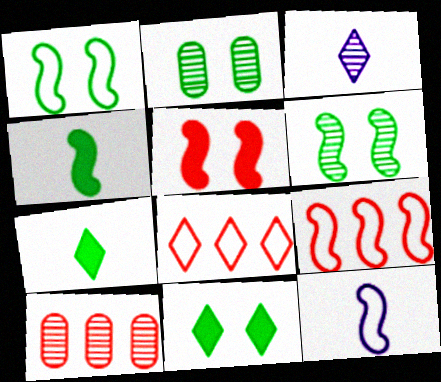[[1, 2, 11], 
[1, 9, 12], 
[3, 6, 10], 
[3, 8, 11], 
[10, 11, 12]]